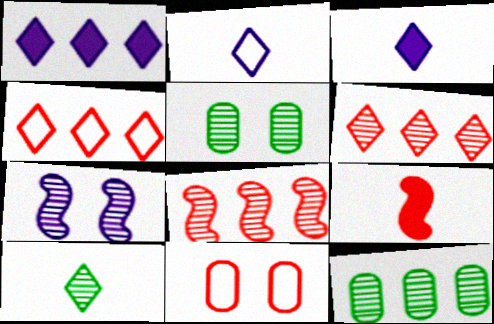[[6, 9, 11]]